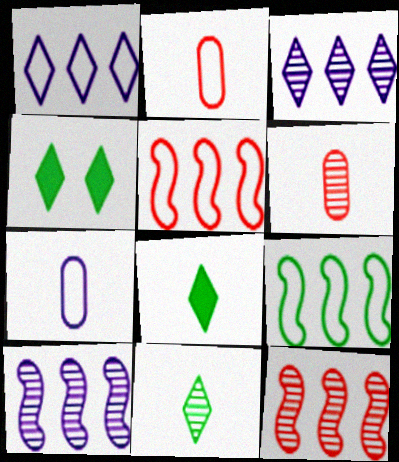[[2, 4, 10], 
[4, 7, 12]]